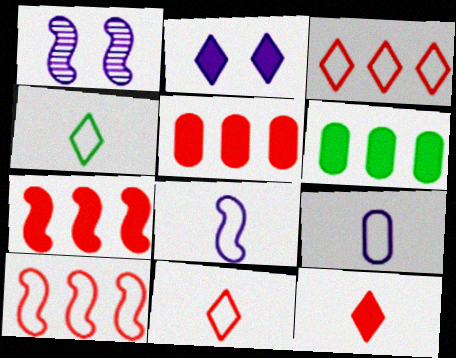[[1, 4, 5], 
[1, 6, 11]]